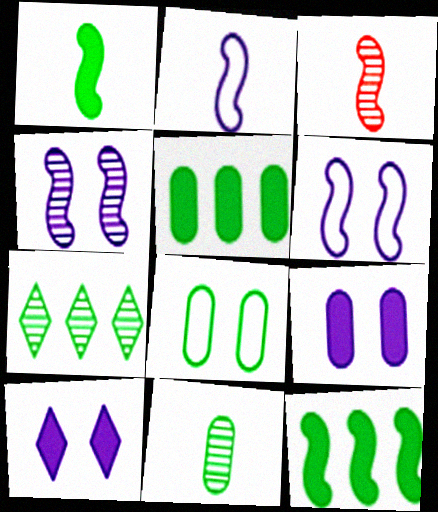[[1, 2, 3], 
[1, 7, 8], 
[3, 6, 12], 
[5, 8, 11]]